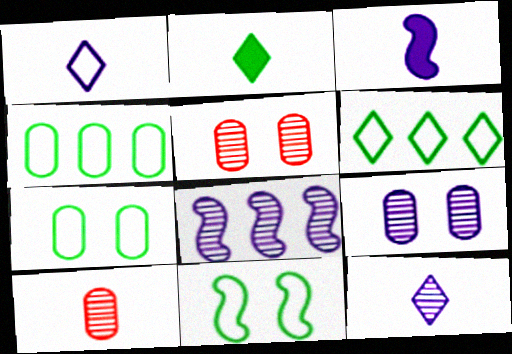[[3, 5, 6], 
[8, 9, 12]]